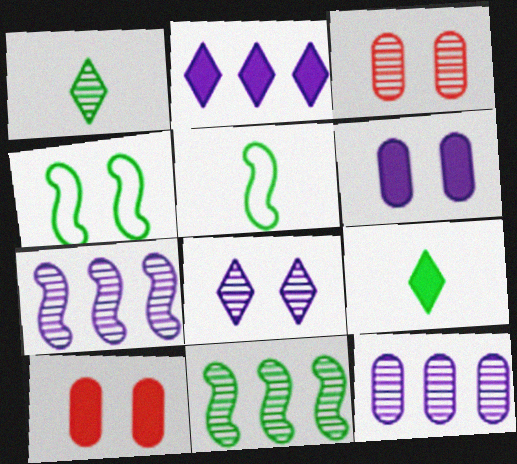[[1, 3, 7], 
[2, 3, 5], 
[4, 8, 10]]